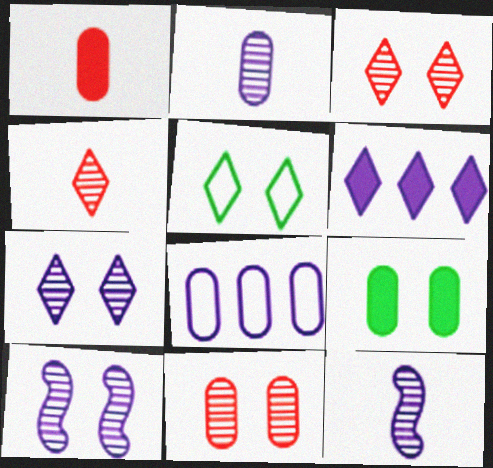[[4, 5, 6]]